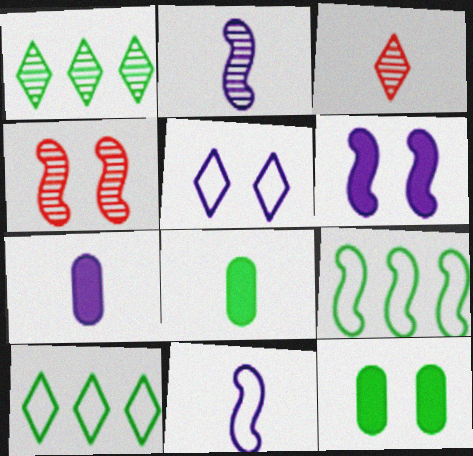[[3, 8, 11], 
[4, 5, 12], 
[4, 7, 10]]